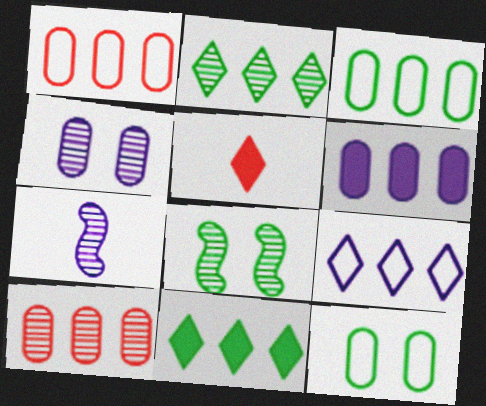[[3, 6, 10]]